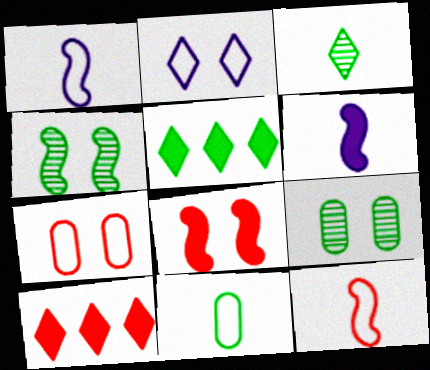[[1, 9, 10], 
[2, 3, 10], 
[2, 8, 9], 
[4, 5, 11]]